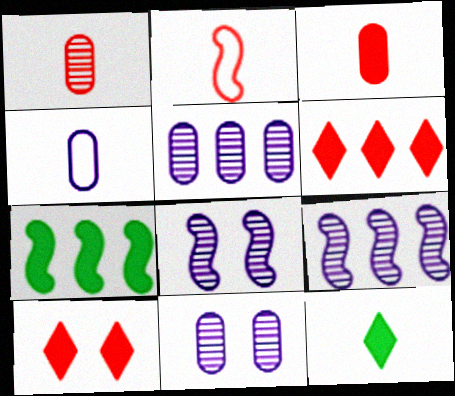[[2, 7, 8]]